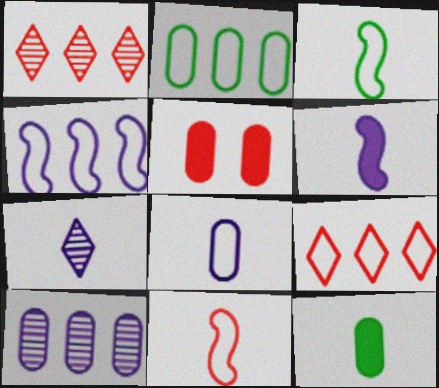[[1, 5, 11], 
[2, 4, 9], 
[6, 7, 8], 
[7, 11, 12]]